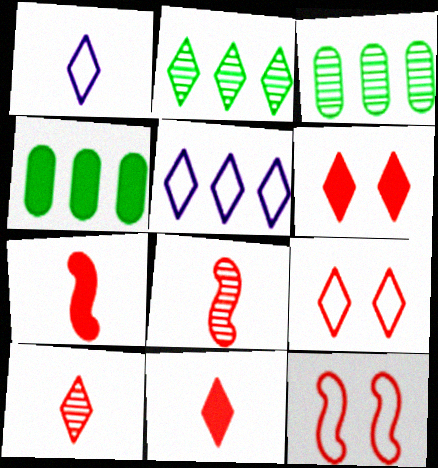[[1, 2, 6]]